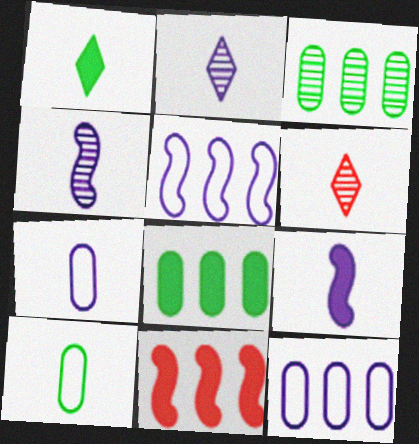[[2, 7, 9], 
[6, 9, 10]]